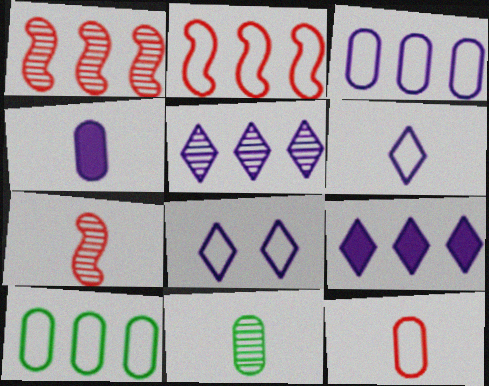[[1, 9, 10], 
[4, 11, 12]]